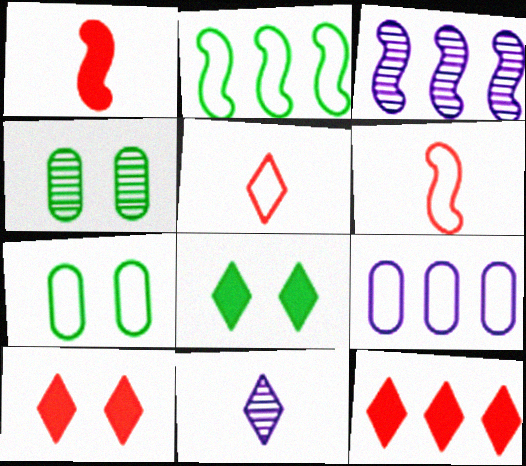[]